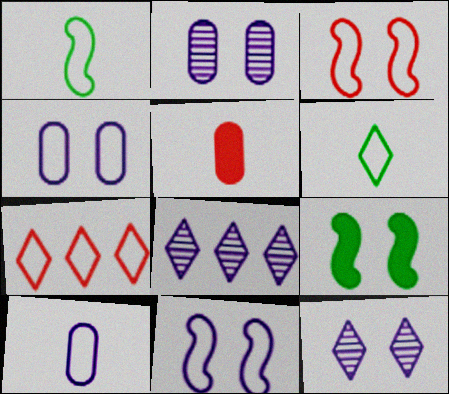[[1, 4, 7]]